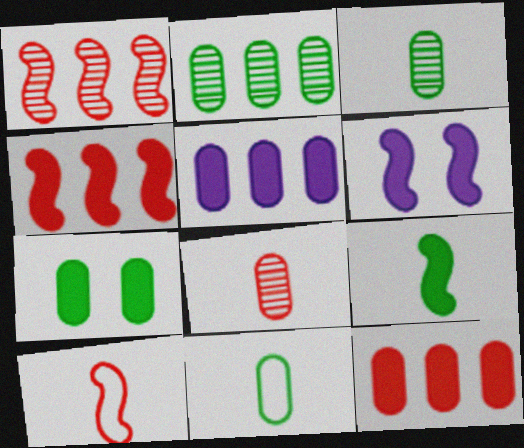[[2, 7, 11], 
[4, 6, 9]]